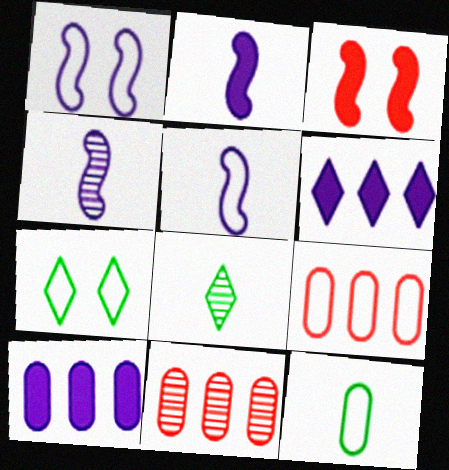[[2, 4, 5], 
[2, 7, 11], 
[5, 7, 9]]